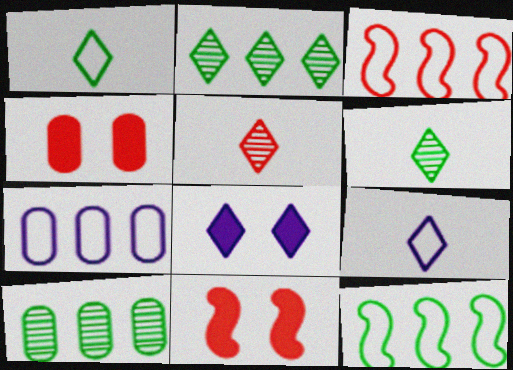[[3, 4, 5], 
[6, 7, 11], 
[9, 10, 11]]